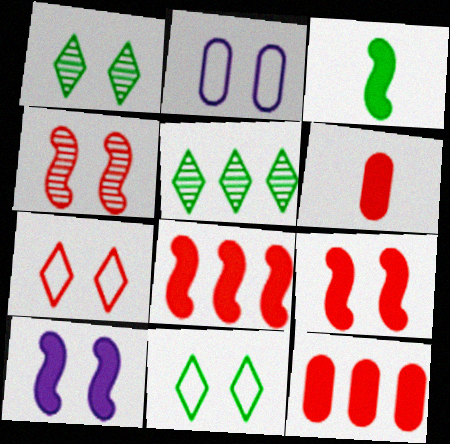[[1, 2, 9], 
[3, 8, 10]]